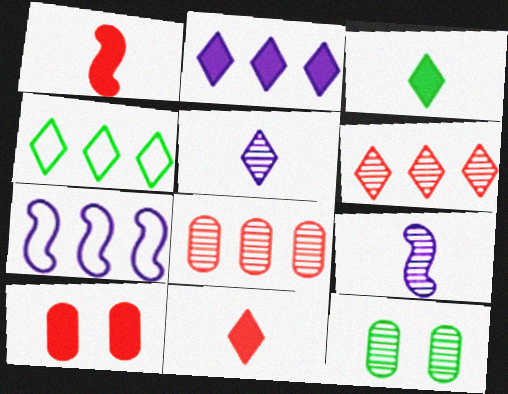[[2, 4, 6], 
[4, 9, 10], 
[6, 9, 12], 
[7, 11, 12]]